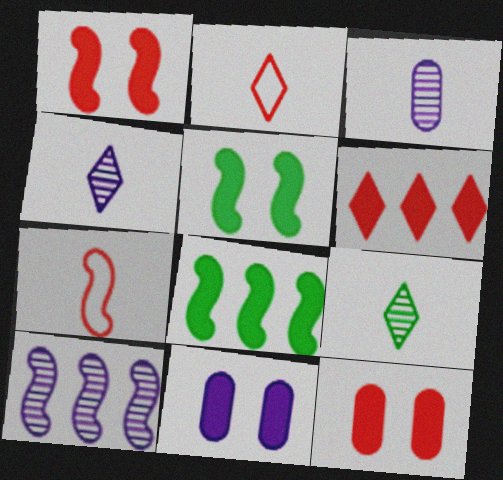[[5, 7, 10]]